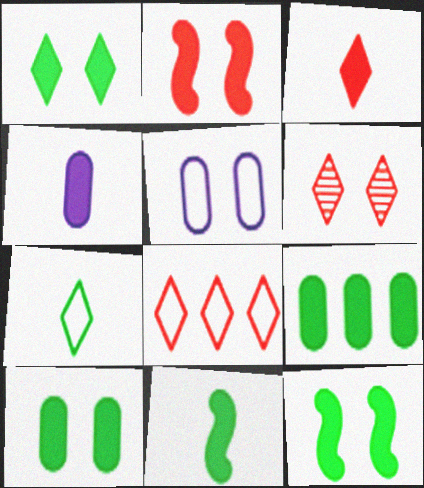[[1, 9, 11], 
[1, 10, 12], 
[3, 4, 11], 
[3, 6, 8], 
[5, 6, 12]]